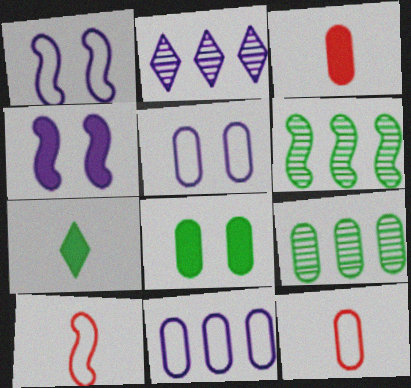[[2, 8, 10], 
[3, 5, 9], 
[4, 6, 10]]